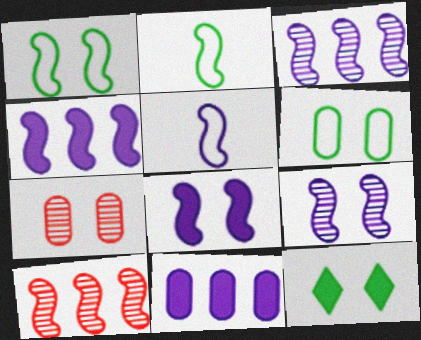[[2, 8, 10], 
[3, 5, 8], 
[4, 5, 9]]